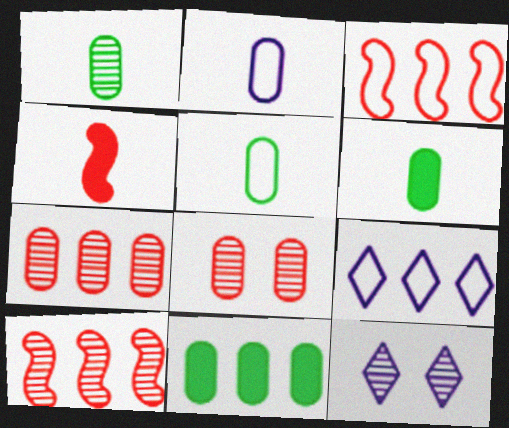[[1, 5, 6], 
[1, 10, 12], 
[2, 8, 11], 
[3, 6, 12], 
[9, 10, 11]]